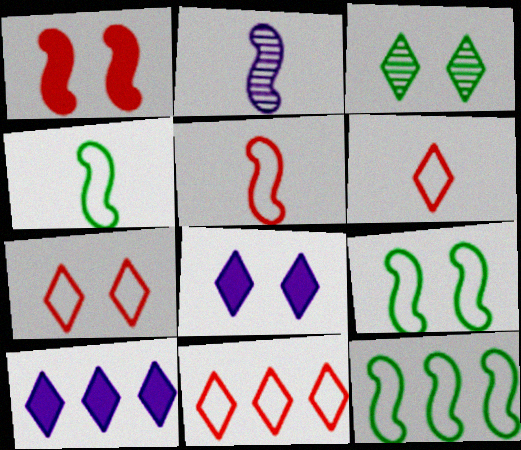[[1, 2, 12], 
[3, 6, 10], 
[3, 7, 8], 
[4, 9, 12], 
[6, 7, 11]]